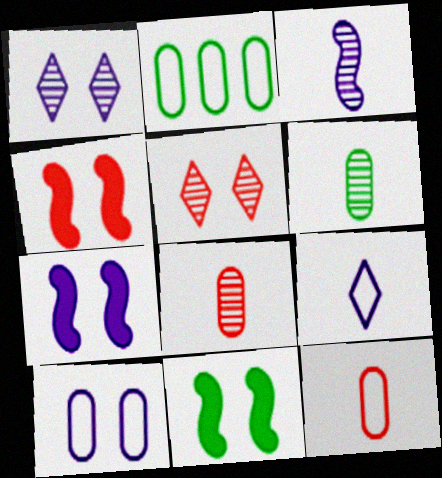[[1, 7, 10], 
[2, 10, 12], 
[4, 7, 11], 
[5, 10, 11]]